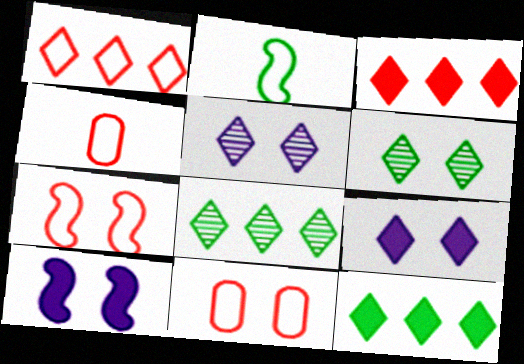[[1, 4, 7], 
[4, 8, 10], 
[6, 10, 11]]